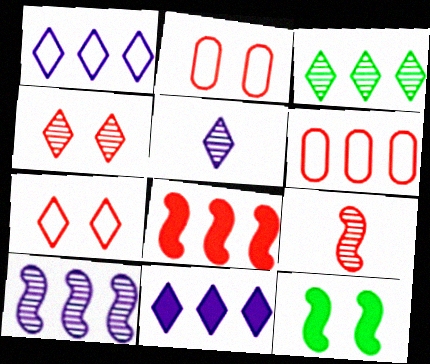[[3, 4, 5], 
[5, 6, 12]]